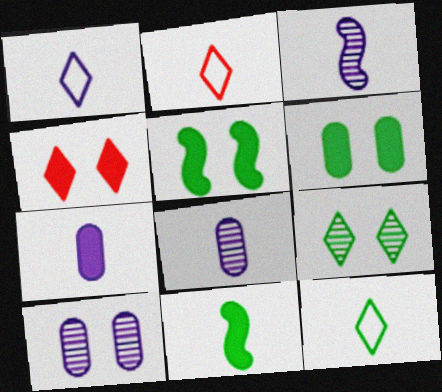[[1, 2, 12], 
[1, 3, 7], 
[2, 8, 11]]